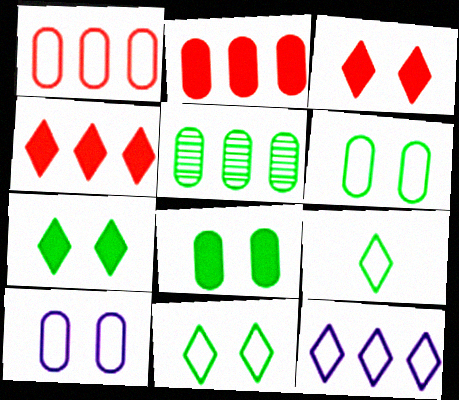[]